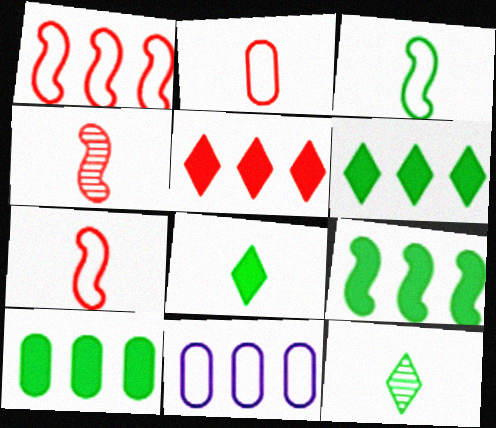[[6, 9, 10]]